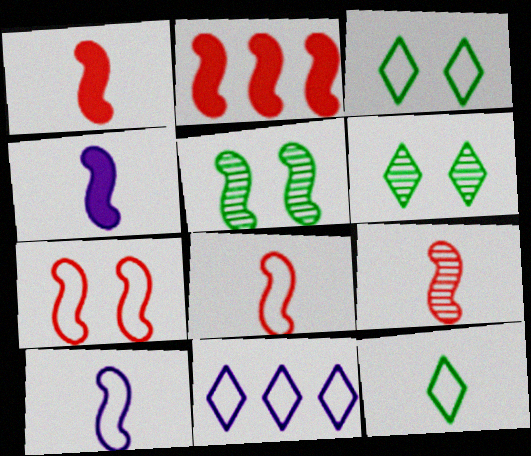[[1, 8, 9], 
[2, 5, 10], 
[2, 7, 9]]